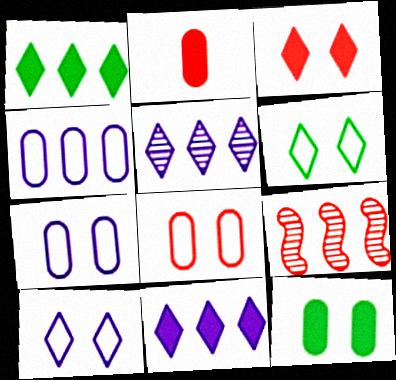[[1, 4, 9]]